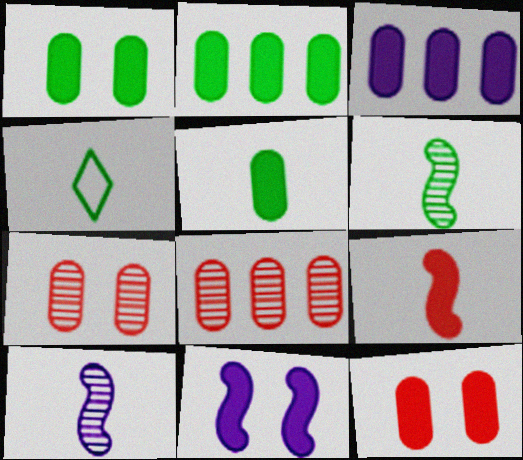[[1, 2, 5], 
[3, 5, 12], 
[4, 5, 6], 
[4, 8, 11]]